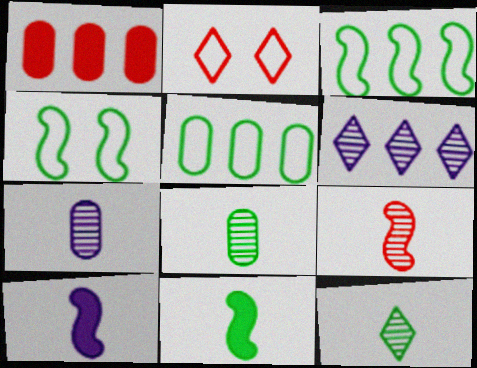[[1, 2, 9], 
[1, 3, 6], 
[7, 9, 12]]